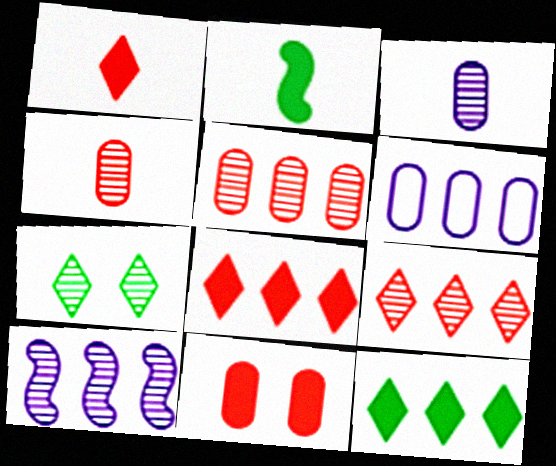[[4, 7, 10]]